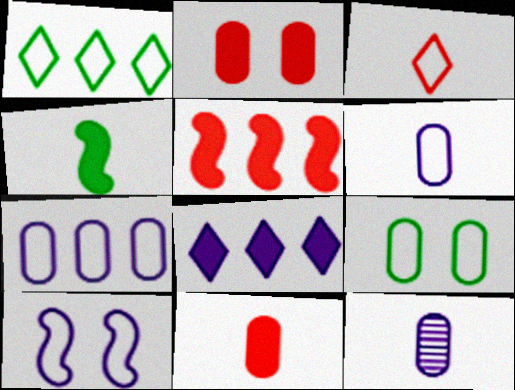[[2, 4, 8], 
[3, 4, 12], 
[8, 10, 12]]